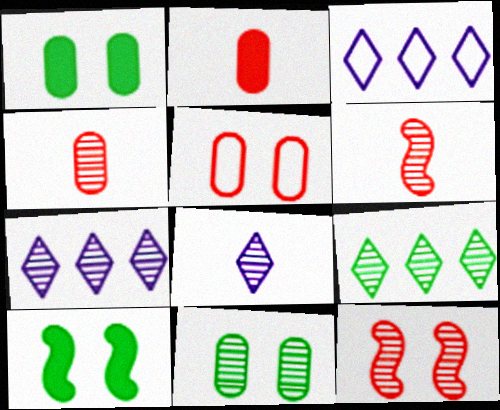[[1, 3, 6], 
[3, 4, 10], 
[6, 7, 11]]